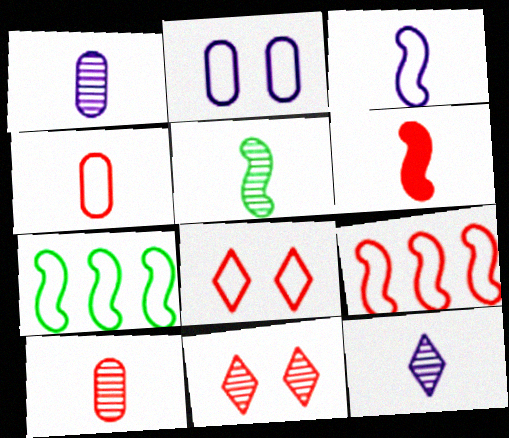[[3, 5, 6], 
[4, 8, 9], 
[5, 10, 12]]